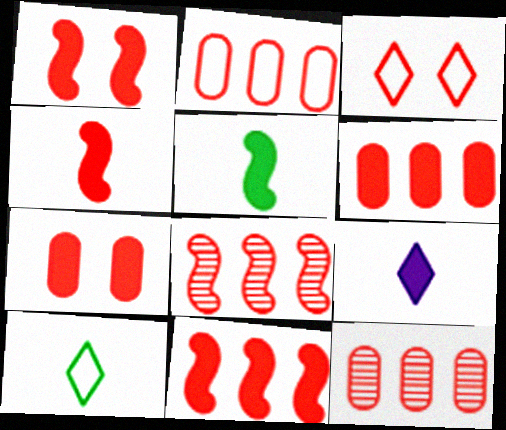[[1, 4, 11], 
[2, 6, 12], 
[3, 4, 12]]